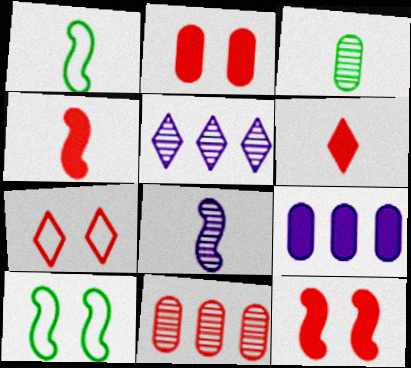[[1, 2, 5], 
[1, 4, 8], 
[4, 7, 11]]